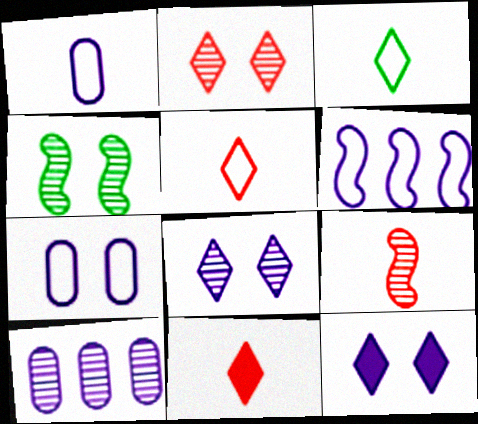[]